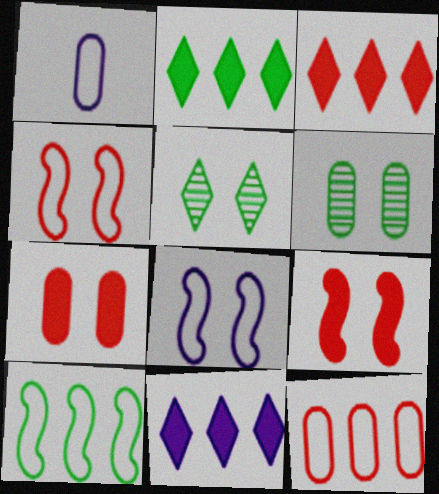[[2, 3, 11], 
[5, 7, 8]]